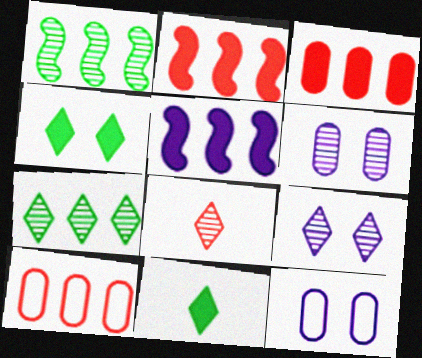[[1, 6, 8], 
[5, 7, 10], 
[7, 8, 9]]